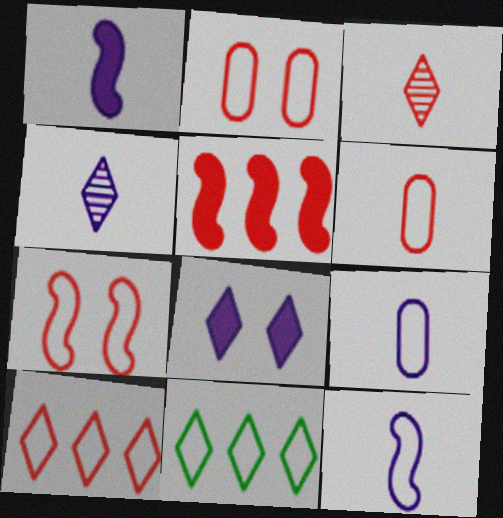[[1, 4, 9], 
[2, 3, 5], 
[2, 11, 12], 
[3, 8, 11], 
[6, 7, 10], 
[7, 9, 11]]